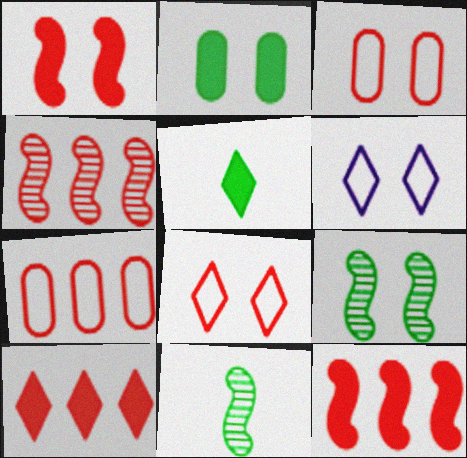[[4, 7, 10]]